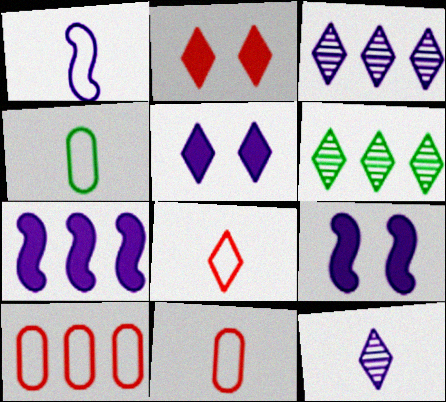[[1, 4, 8], 
[5, 6, 8], 
[6, 7, 10], 
[6, 9, 11]]